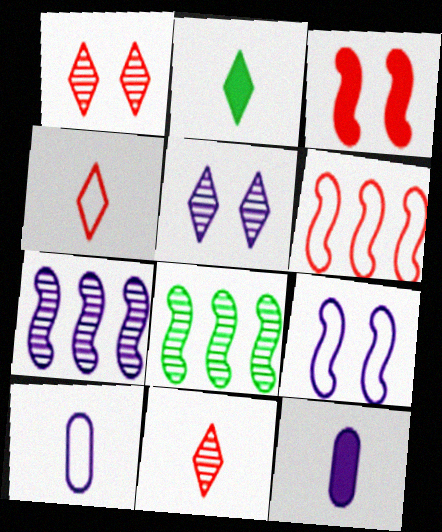[]